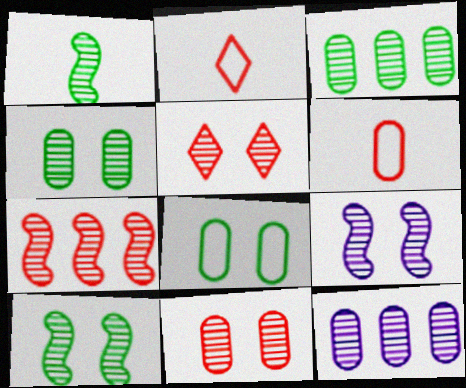[[1, 5, 12], 
[1, 7, 9], 
[4, 5, 9]]